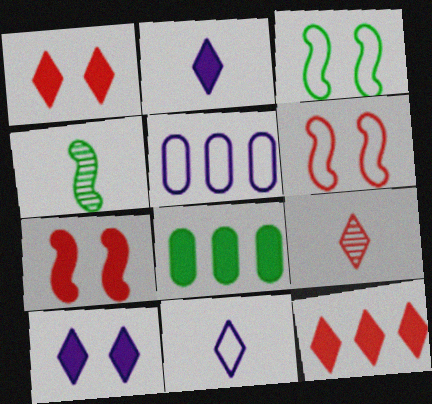[[1, 4, 5], 
[2, 7, 8]]